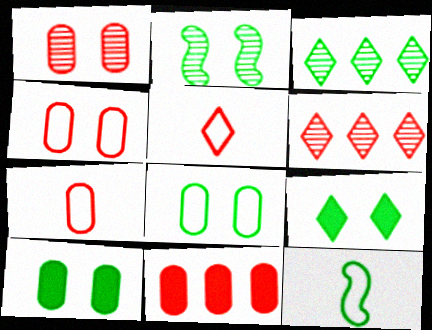[[1, 7, 11], 
[2, 8, 9], 
[3, 10, 12]]